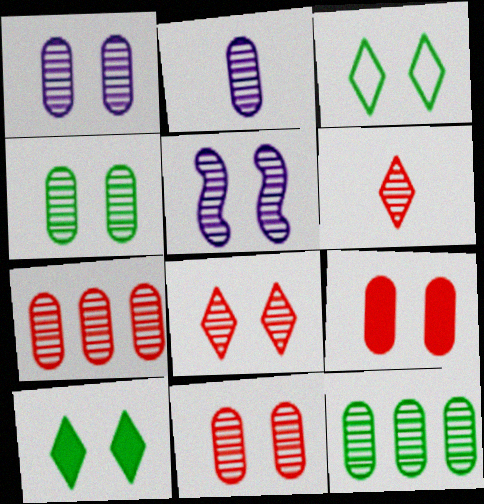[[1, 4, 11], 
[2, 4, 7], 
[2, 11, 12], 
[3, 5, 9], 
[4, 5, 8], 
[5, 6, 12]]